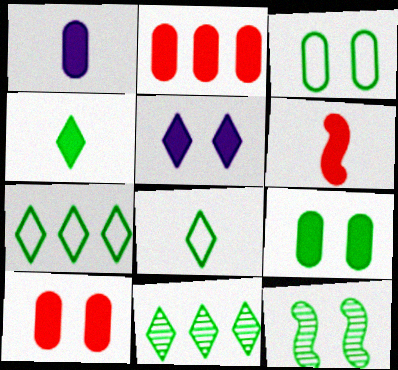[[1, 2, 9], 
[1, 4, 6]]